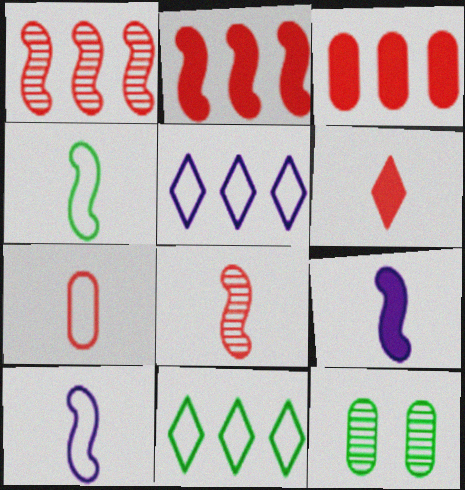[[4, 8, 9], 
[6, 7, 8]]